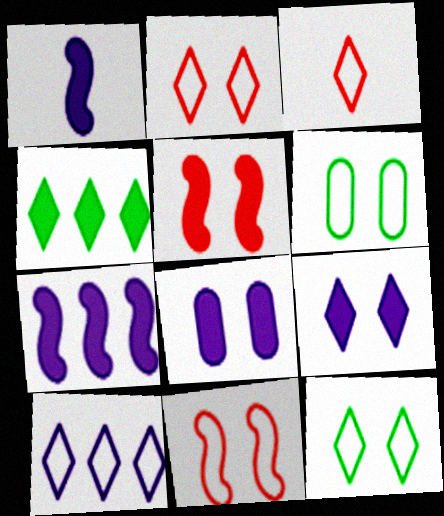[[3, 10, 12]]